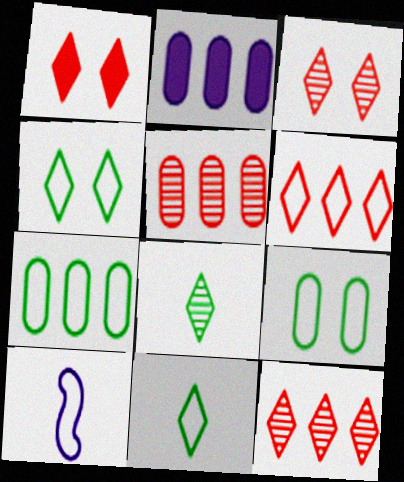[[2, 5, 7], 
[6, 9, 10]]